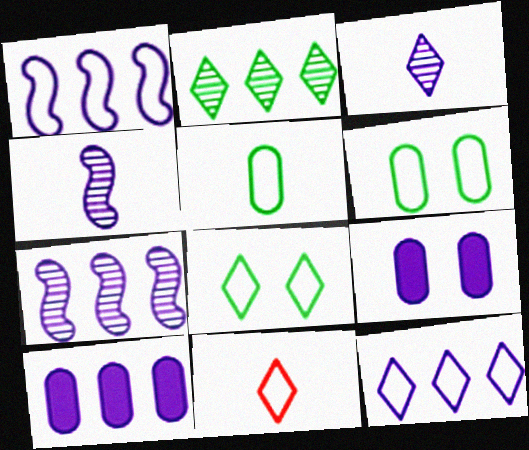[[1, 3, 9], 
[1, 6, 11], 
[4, 9, 12], 
[7, 10, 12], 
[8, 11, 12]]